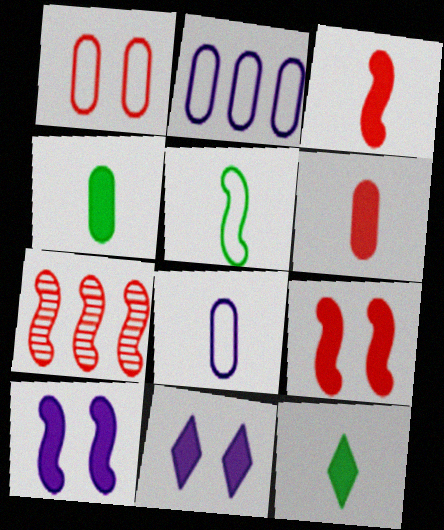[[5, 7, 10]]